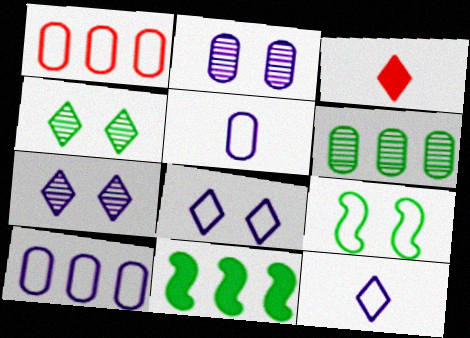[[1, 9, 12]]